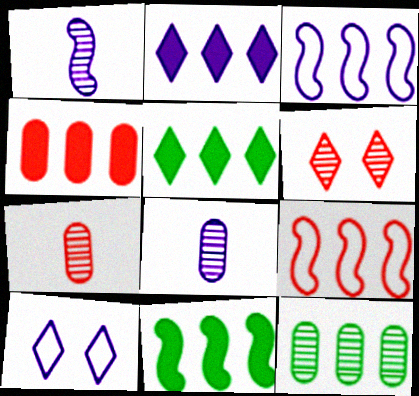[[1, 6, 12], 
[2, 4, 11], 
[2, 9, 12], 
[7, 10, 11]]